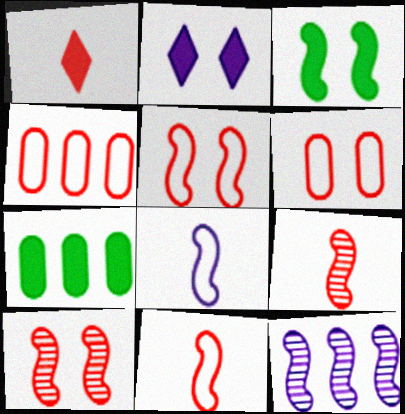[[1, 4, 10], 
[3, 11, 12]]